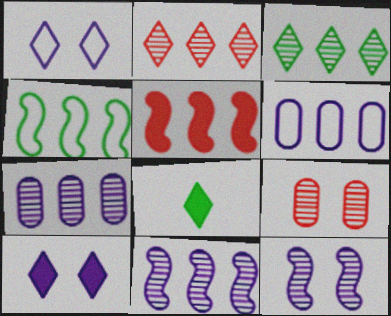[[1, 2, 8], 
[3, 5, 6], 
[4, 5, 11]]